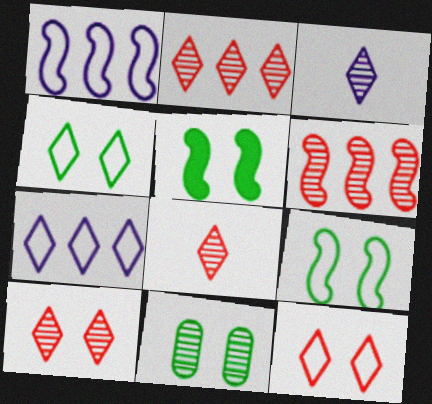[[2, 8, 10], 
[3, 6, 11], 
[4, 5, 11]]